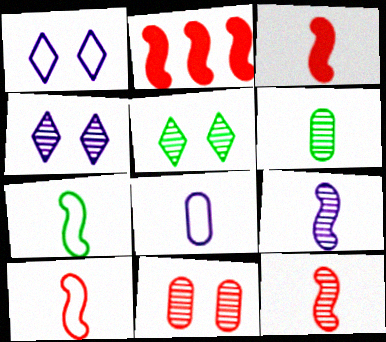[[1, 2, 6], 
[2, 5, 8], 
[3, 7, 9], 
[3, 10, 12]]